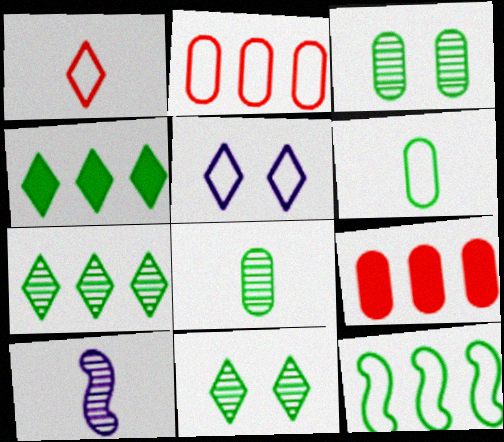[]